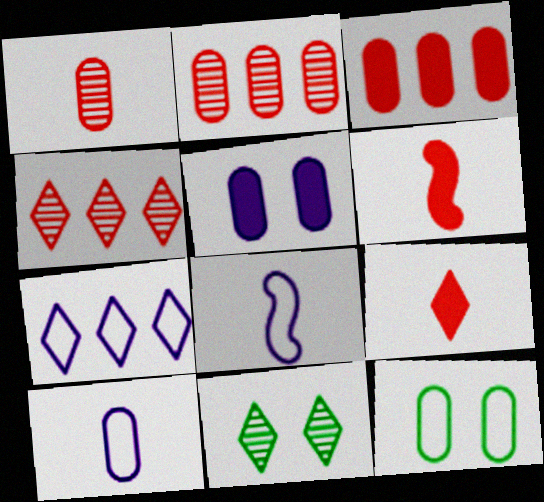[[3, 8, 11], 
[7, 9, 11]]